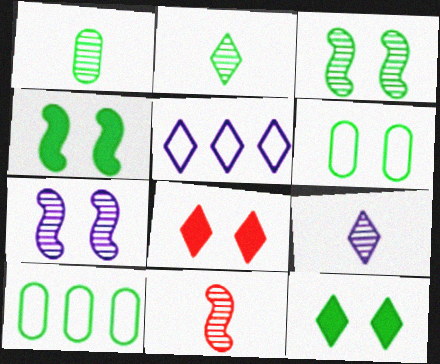[[1, 9, 11], 
[2, 4, 10], 
[2, 5, 8], 
[3, 6, 12], 
[6, 7, 8]]